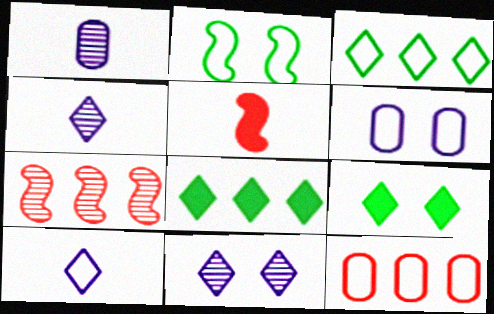[[2, 10, 12]]